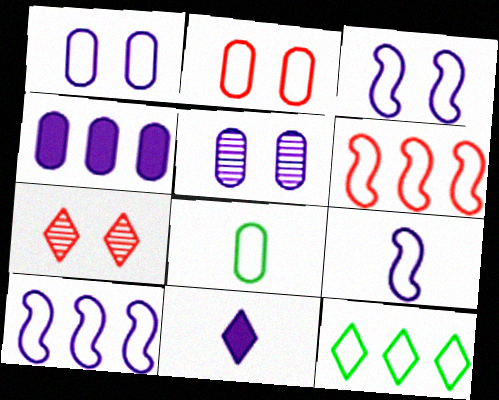[[2, 9, 12], 
[3, 9, 10], 
[5, 10, 11], 
[7, 11, 12]]